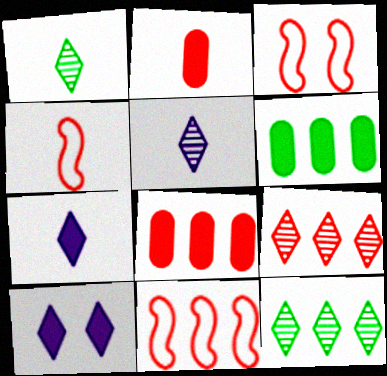[[2, 3, 9], 
[3, 4, 11], 
[3, 5, 6], 
[8, 9, 11]]